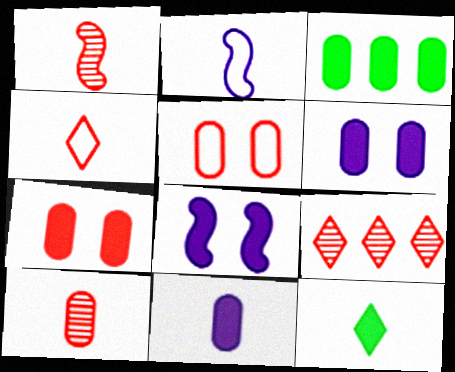[[2, 10, 12], 
[3, 7, 11]]